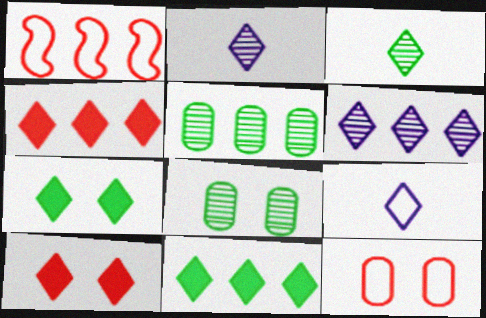[]